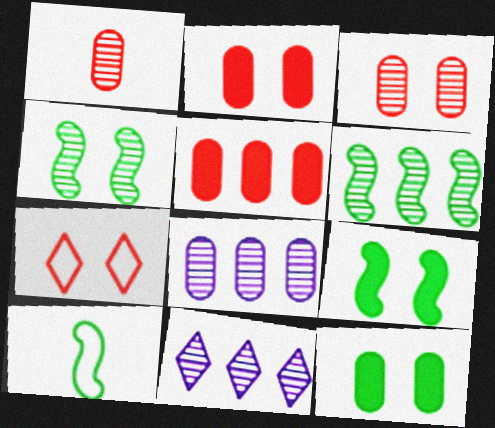[[1, 4, 11], 
[2, 10, 11], 
[6, 9, 10]]